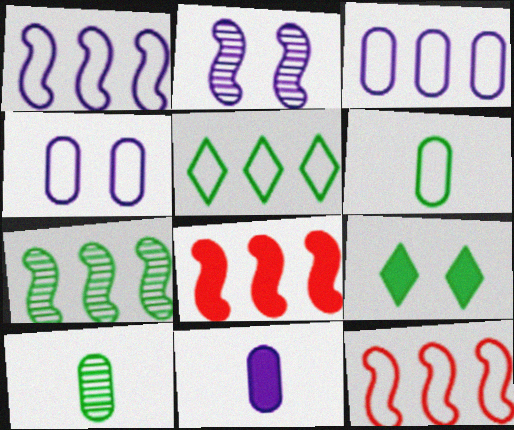[[1, 7, 8], 
[3, 5, 12], 
[6, 7, 9], 
[8, 9, 11]]